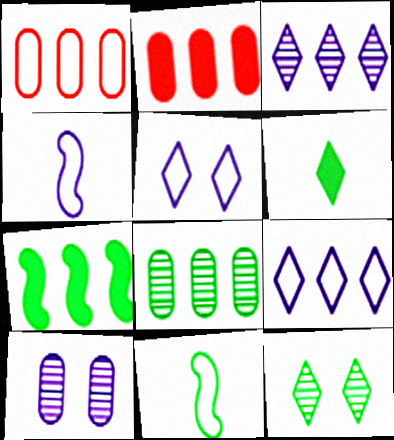[[1, 3, 7], 
[1, 5, 11], 
[2, 4, 12]]